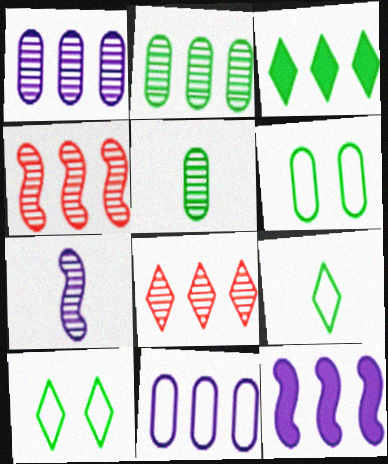[[3, 4, 11]]